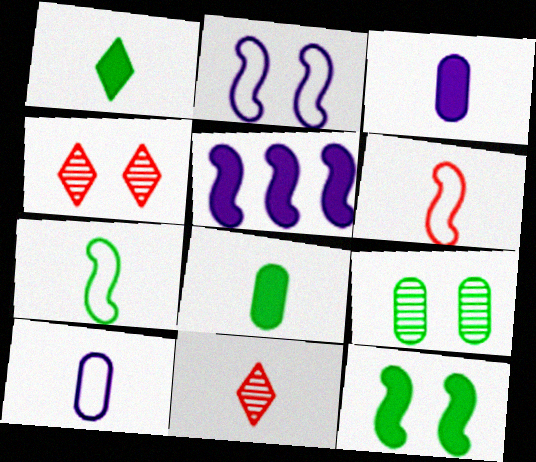[[3, 7, 11]]